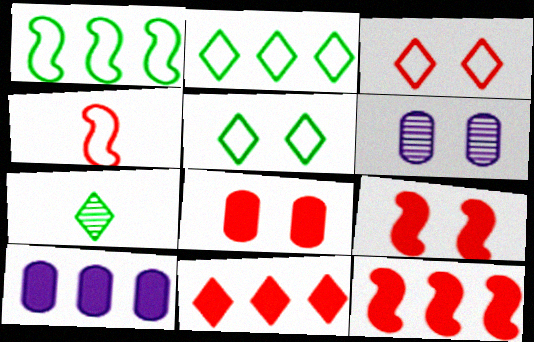[[5, 6, 9]]